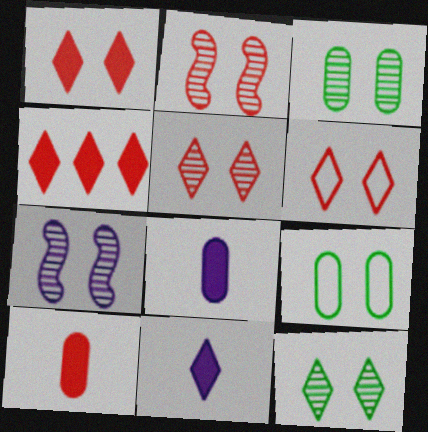[[1, 5, 6], 
[1, 7, 9], 
[3, 5, 7]]